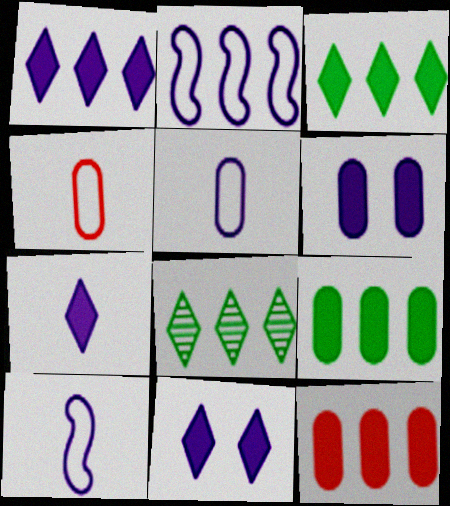[[1, 7, 11], 
[2, 8, 12]]